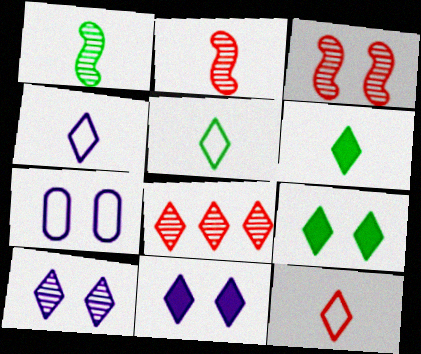[[3, 7, 9], 
[4, 5, 12], 
[4, 8, 9], 
[5, 8, 11]]